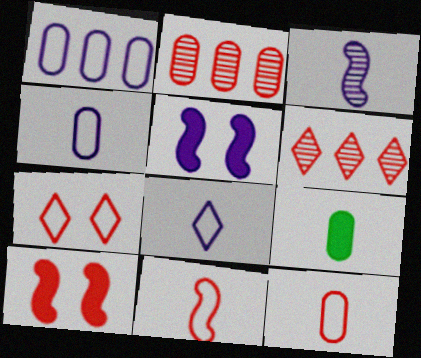[[6, 10, 12]]